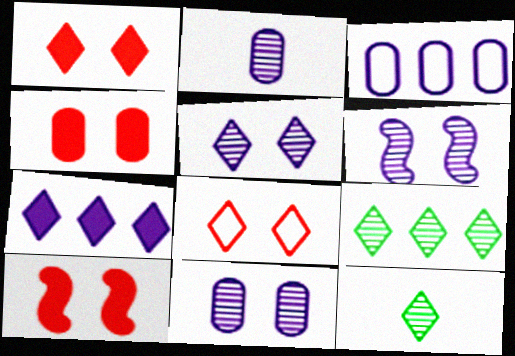[[1, 4, 10], 
[3, 10, 12], 
[5, 6, 11], 
[7, 8, 12]]